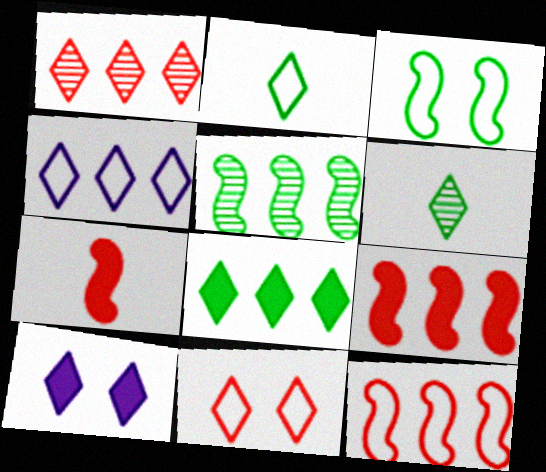[[1, 2, 10], 
[1, 4, 8], 
[2, 4, 11]]